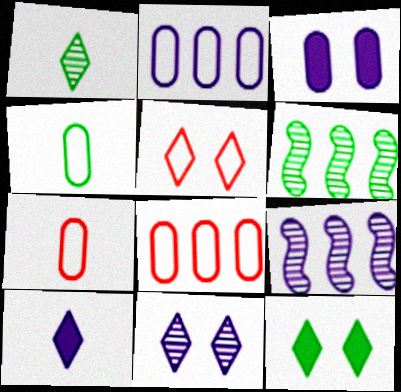[[4, 6, 12], 
[5, 11, 12], 
[7, 9, 12]]